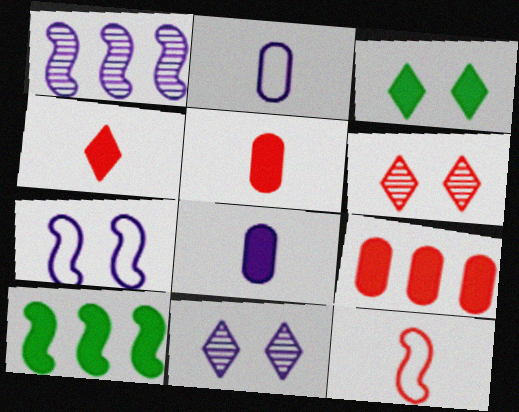[[2, 6, 10], 
[6, 9, 12]]